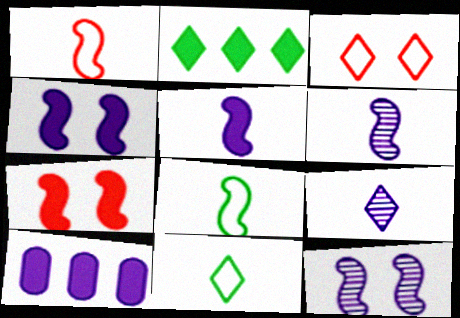[[2, 3, 9]]